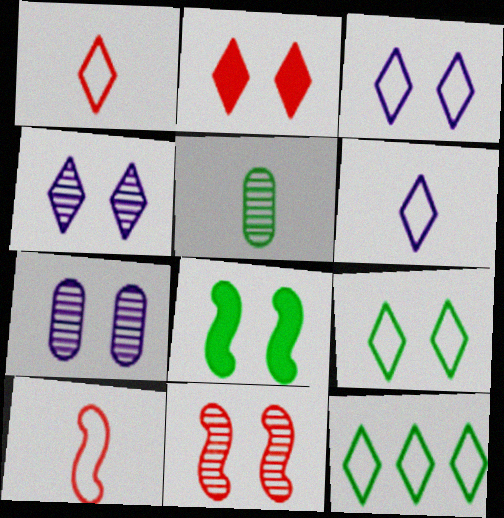[[1, 3, 12], 
[2, 4, 9], 
[5, 8, 12]]